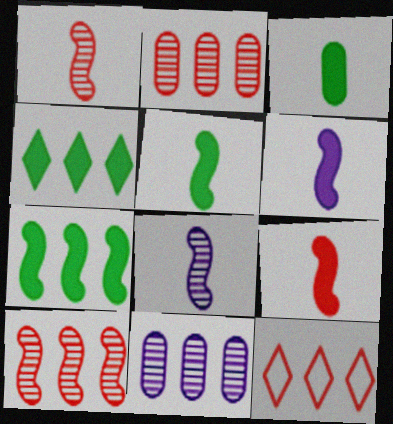[[5, 6, 9], 
[7, 11, 12]]